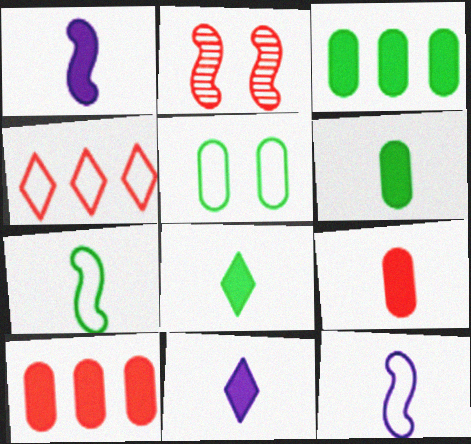[[1, 8, 9], 
[2, 4, 9], 
[4, 5, 12]]